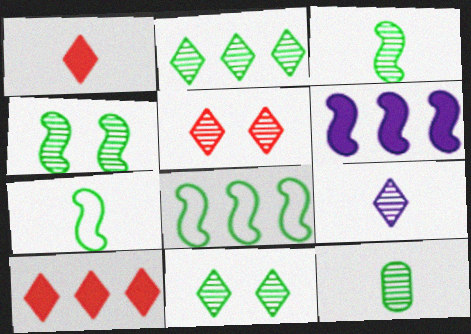[[2, 4, 12], 
[2, 5, 9]]